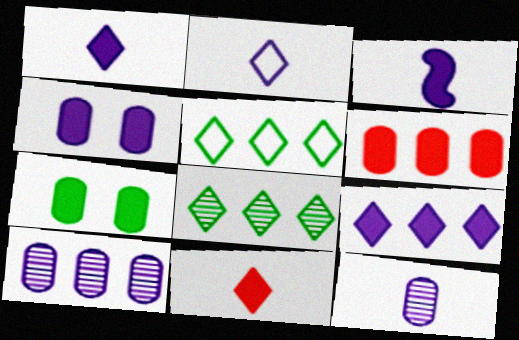[[2, 3, 12], 
[3, 4, 9]]